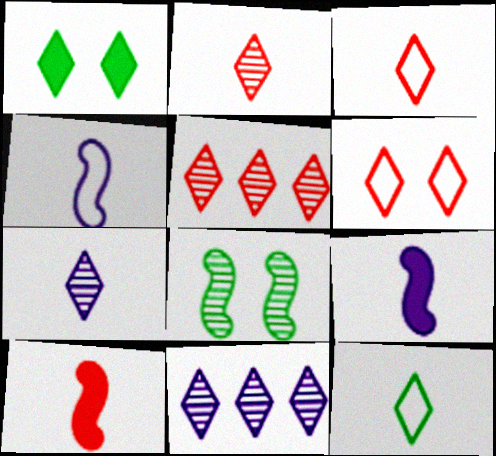[[1, 3, 11]]